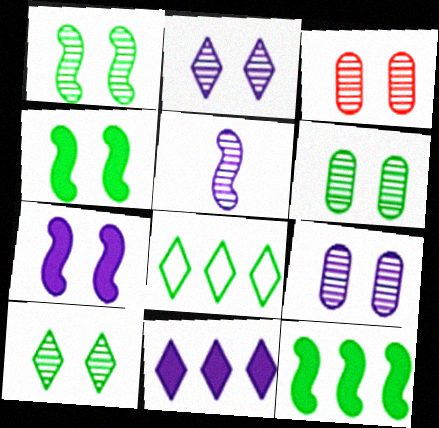[[1, 2, 3], 
[1, 6, 10], 
[3, 6, 9]]